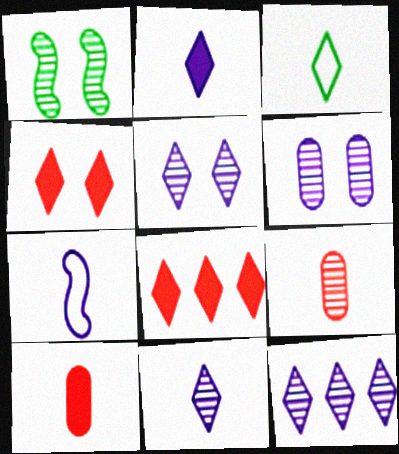[[1, 9, 12], 
[3, 4, 12], 
[3, 5, 8], 
[5, 11, 12]]